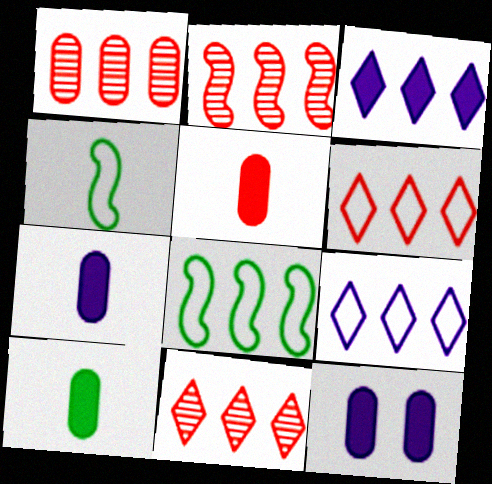[[1, 2, 11], 
[1, 3, 8], 
[4, 11, 12], 
[5, 7, 10]]